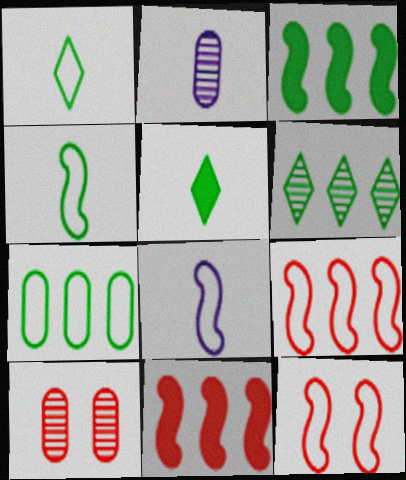[[3, 6, 7]]